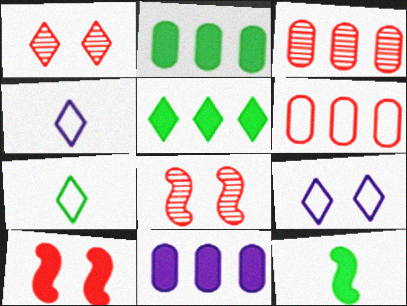[[1, 4, 5], 
[2, 4, 8], 
[3, 9, 12], 
[7, 8, 11]]